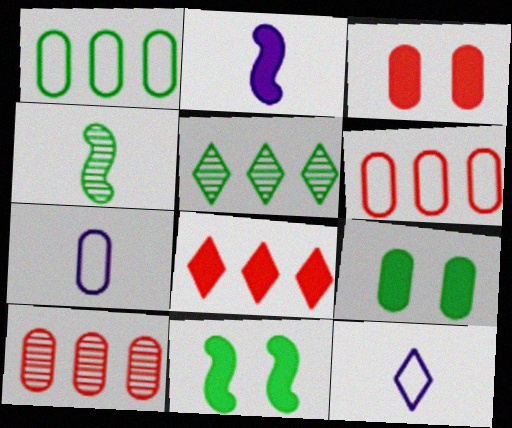[[2, 8, 9], 
[7, 9, 10], 
[10, 11, 12]]